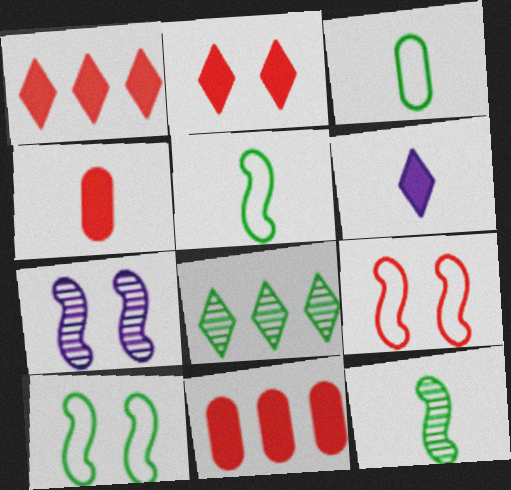[[1, 3, 7]]